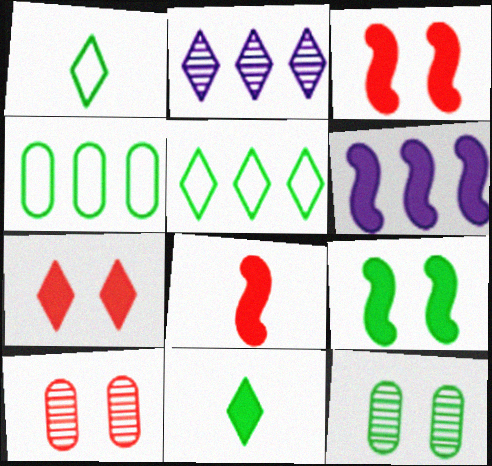[[1, 2, 7], 
[1, 6, 10], 
[6, 8, 9]]